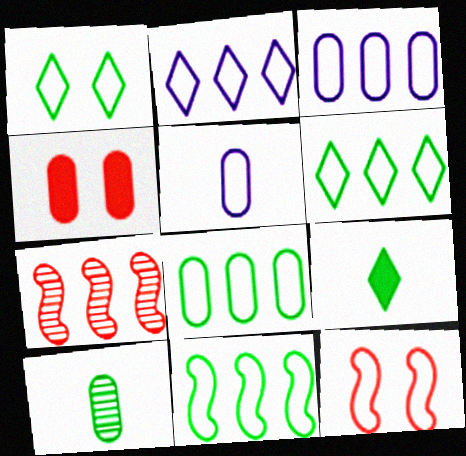[[3, 4, 10], 
[5, 6, 12], 
[6, 8, 11]]